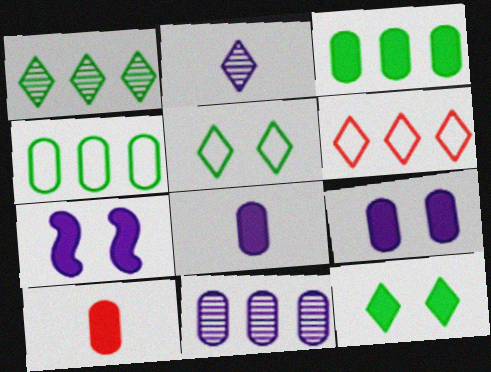[[2, 6, 12], 
[3, 9, 10]]